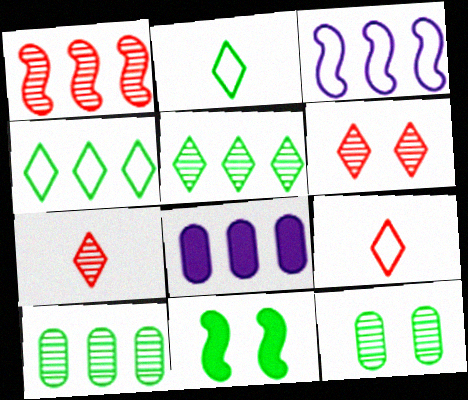[[1, 4, 8], 
[2, 10, 11]]